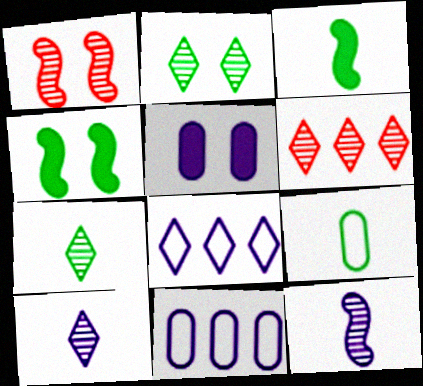[[2, 6, 10], 
[3, 7, 9], 
[5, 8, 12]]